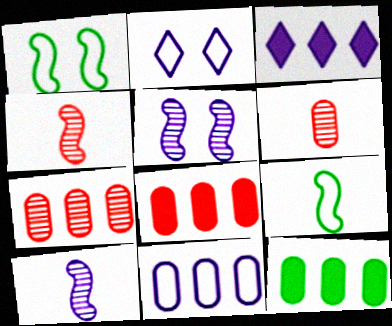[[1, 3, 6], 
[2, 4, 12], 
[7, 11, 12]]